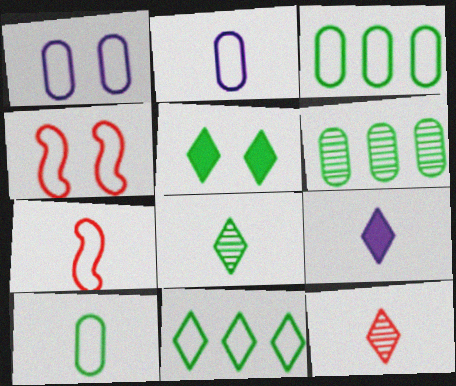[[1, 7, 11], 
[2, 4, 11], 
[4, 6, 9], 
[5, 8, 11]]